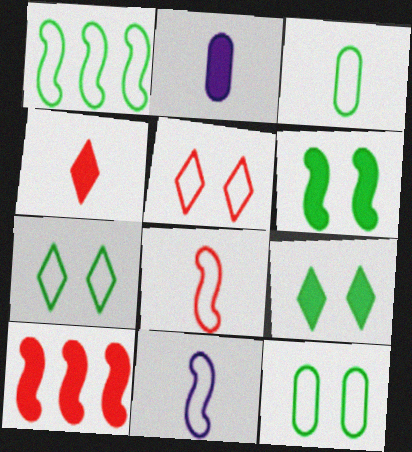[[1, 3, 7], 
[2, 9, 10]]